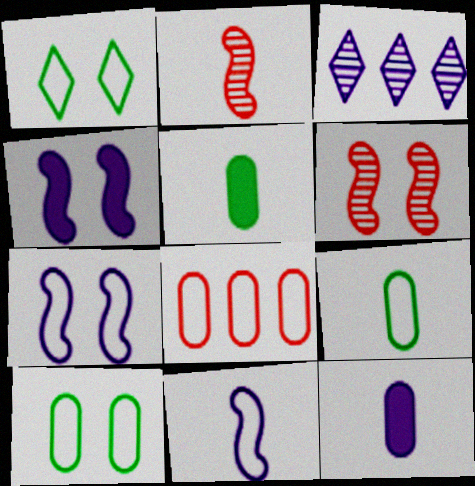[[1, 8, 11], 
[3, 7, 12]]